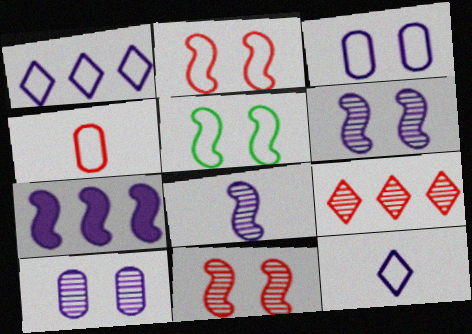[[1, 4, 5], 
[7, 10, 12]]